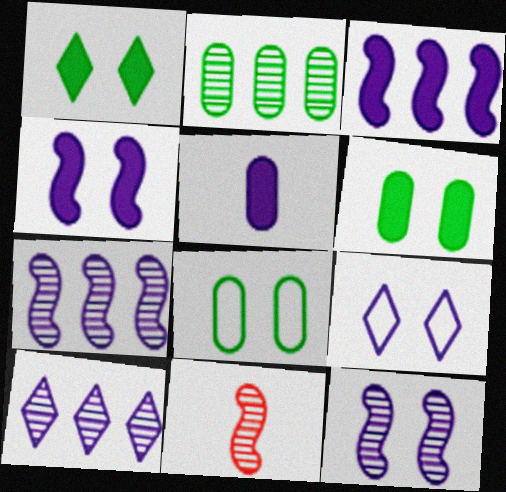[[5, 7, 9]]